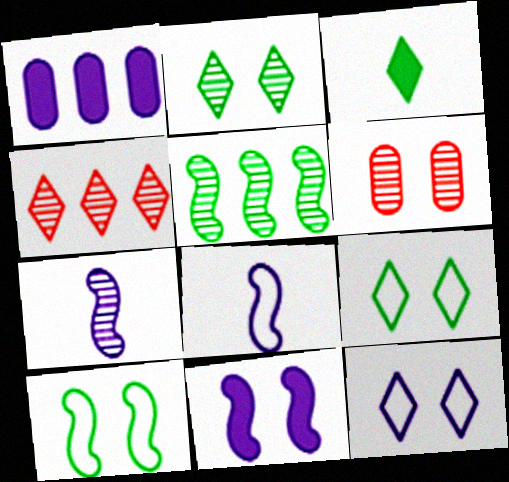[[1, 7, 12], 
[3, 4, 12], 
[6, 9, 11]]